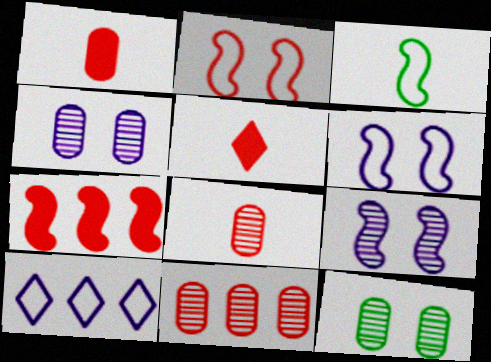[[2, 5, 11], 
[3, 7, 9]]